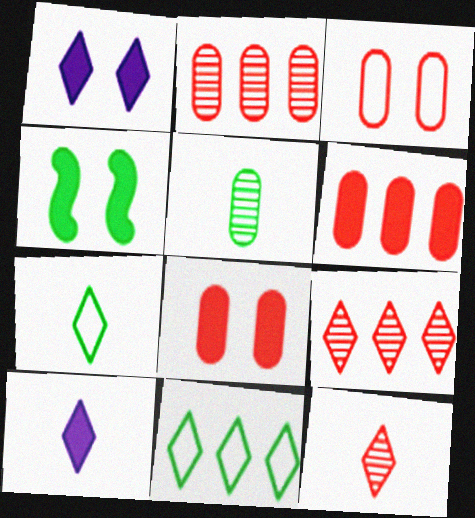[[1, 4, 8], 
[1, 7, 9], 
[1, 11, 12], 
[4, 5, 11], 
[4, 6, 10], 
[7, 10, 12]]